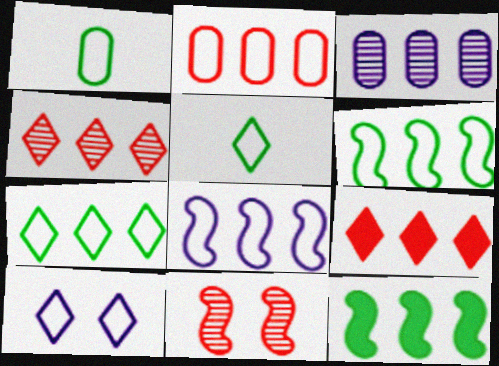[[2, 7, 8], 
[3, 6, 9]]